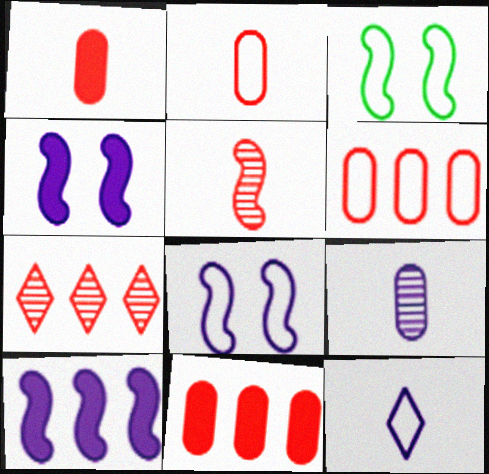[[3, 5, 10], 
[3, 6, 12]]